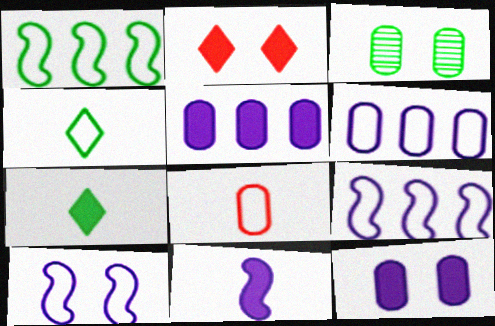[[1, 3, 7], 
[2, 3, 10], 
[3, 5, 8]]